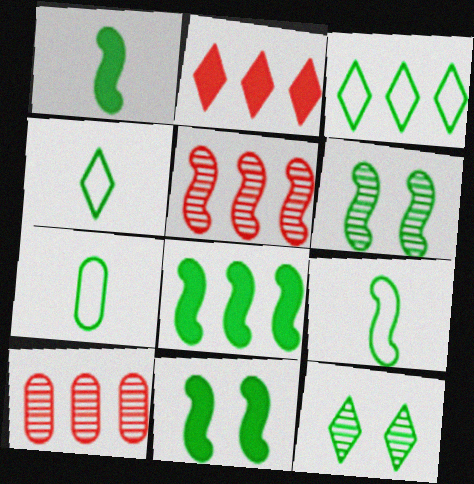[[1, 8, 11], 
[4, 7, 9], 
[6, 8, 9], 
[7, 8, 12]]